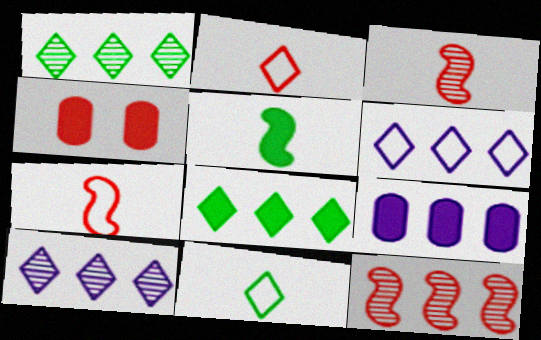[[2, 4, 12]]